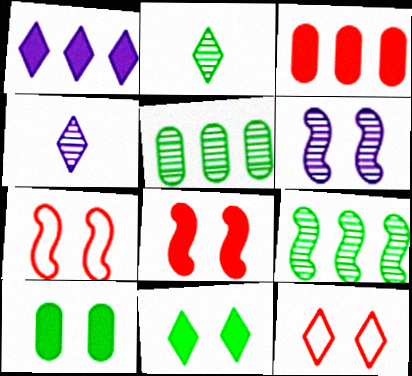[[1, 2, 12], 
[6, 10, 12]]